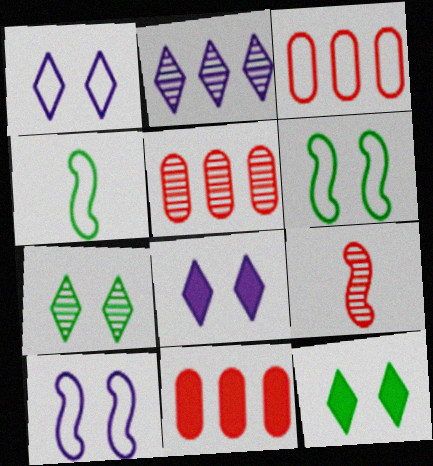[[1, 3, 4], 
[3, 5, 11], 
[4, 5, 8]]